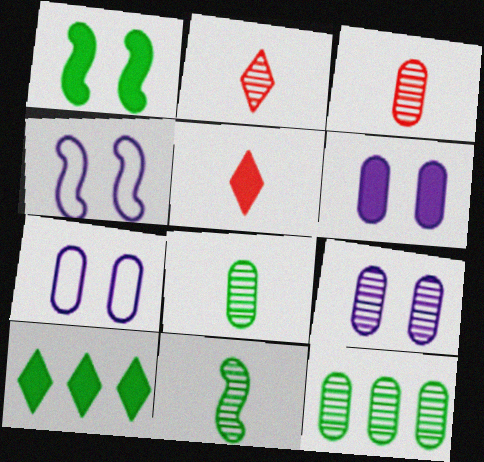[[3, 4, 10], 
[3, 9, 12], 
[4, 5, 12], 
[6, 7, 9]]